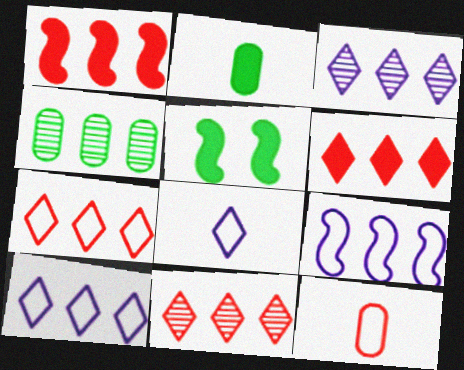[[1, 4, 10], 
[3, 5, 12], 
[4, 6, 9], 
[6, 7, 11]]